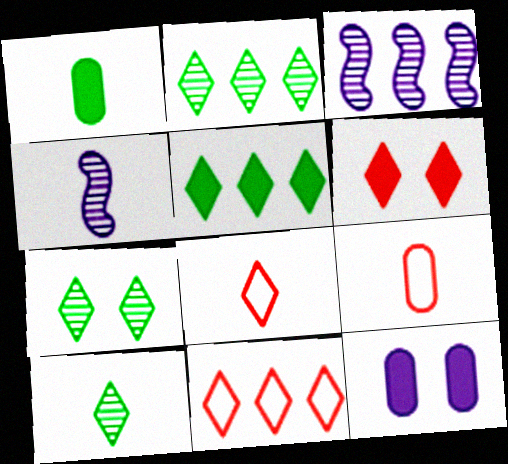[[1, 4, 8], 
[2, 7, 10]]